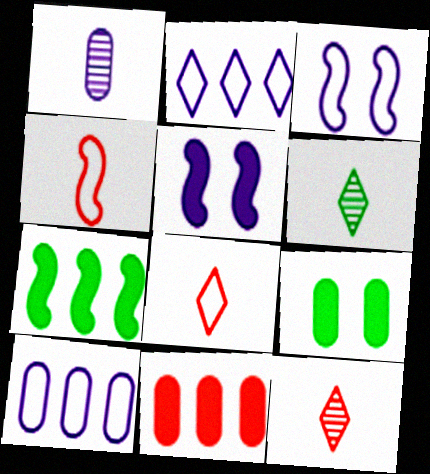[[1, 2, 5], 
[3, 6, 11]]